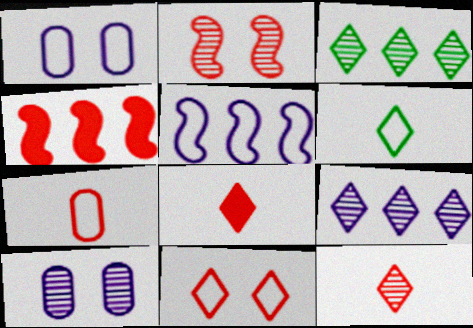[[4, 6, 10]]